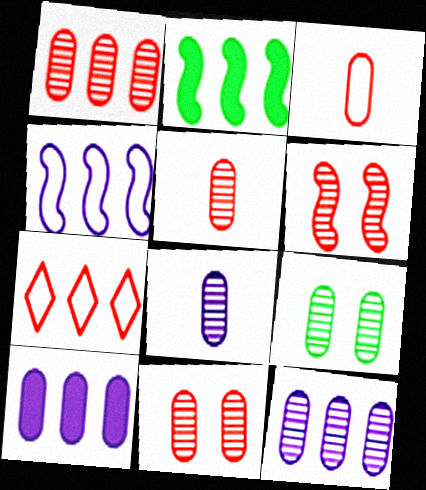[[1, 5, 11], 
[1, 8, 9], 
[2, 7, 12], 
[3, 9, 10], 
[5, 9, 12]]